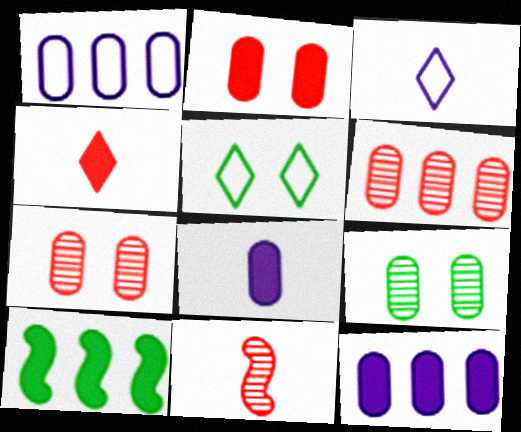[[3, 7, 10], 
[5, 11, 12]]